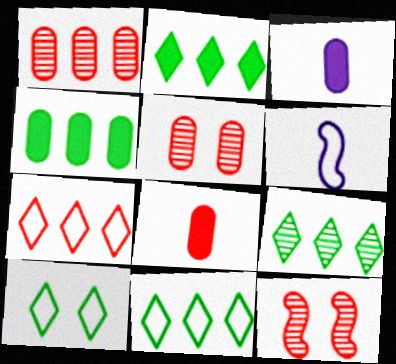[[2, 5, 6], 
[2, 9, 11], 
[3, 11, 12], 
[7, 8, 12]]